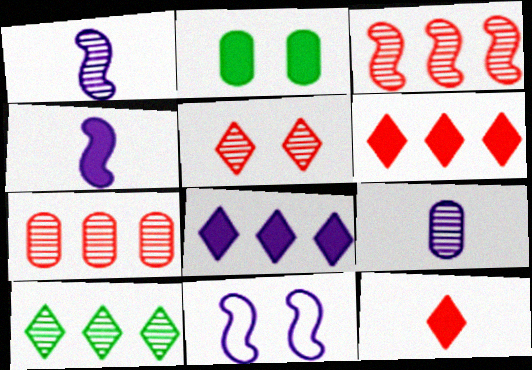[[2, 4, 6], 
[2, 5, 11], 
[8, 9, 11]]